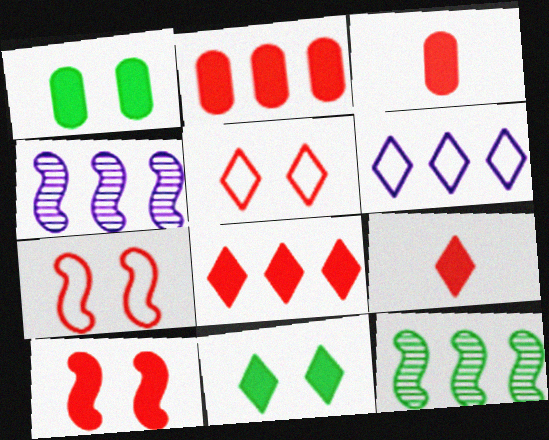[[2, 6, 12], 
[2, 9, 10], 
[3, 8, 10]]